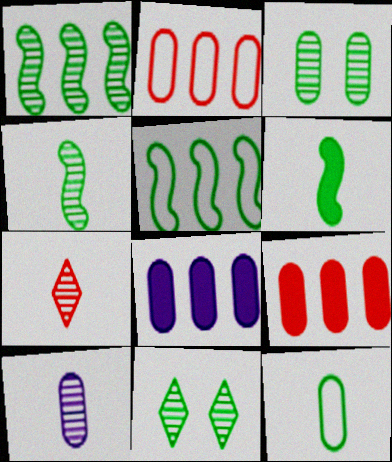[[4, 7, 10]]